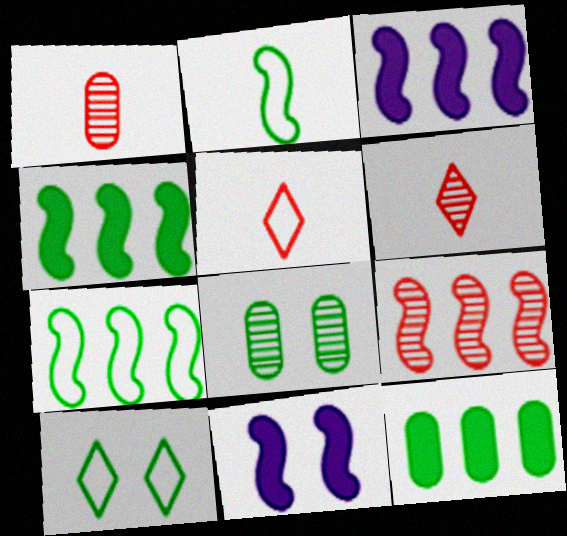[[1, 3, 10], 
[2, 9, 11], 
[3, 5, 8], 
[3, 7, 9]]